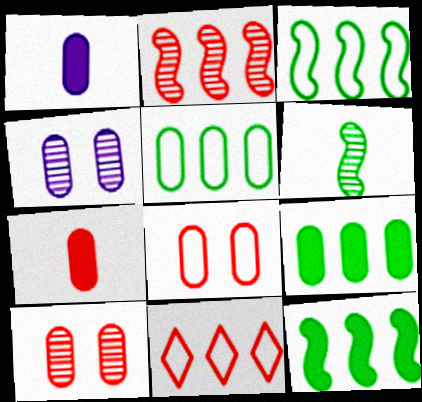[[1, 5, 10], 
[4, 5, 7]]